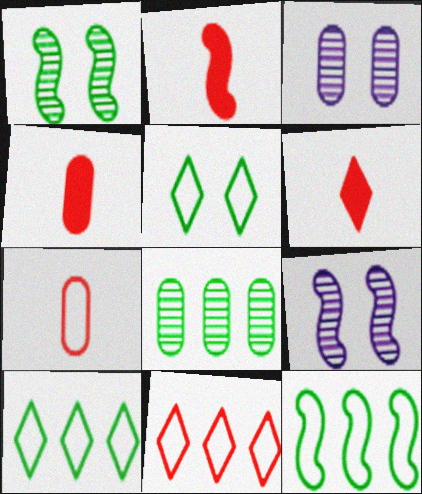[[2, 3, 10], 
[2, 4, 6], 
[2, 9, 12], 
[3, 6, 12], 
[4, 9, 10]]